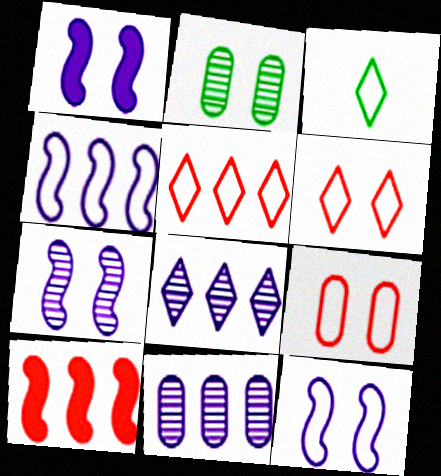[[1, 2, 6], 
[1, 7, 12], 
[3, 4, 9]]